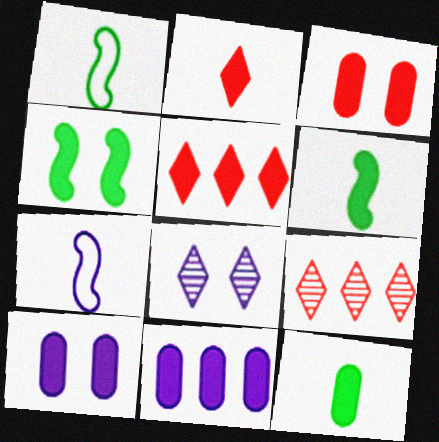[[1, 9, 10], 
[2, 4, 11], 
[3, 11, 12], 
[5, 6, 10], 
[7, 8, 11]]